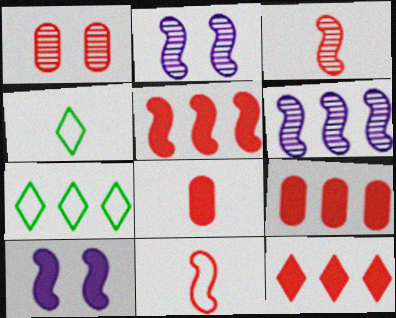[[1, 11, 12], 
[2, 4, 9], 
[2, 7, 8], 
[5, 9, 12], 
[6, 7, 9]]